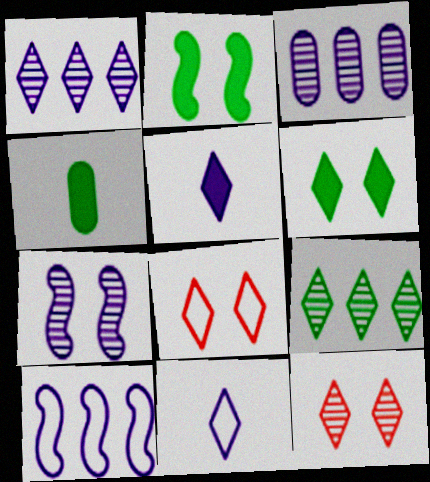[[4, 10, 12], 
[5, 8, 9]]